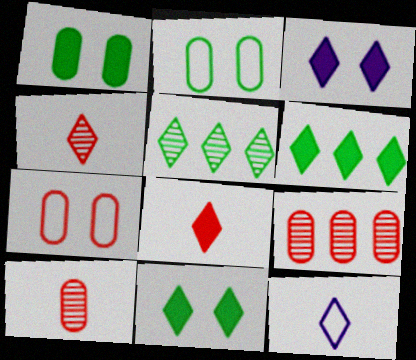[[3, 6, 8]]